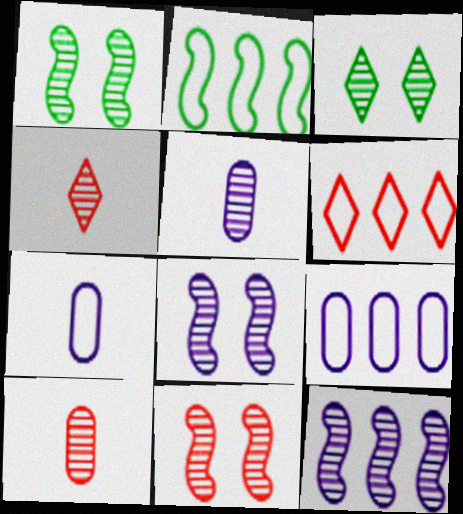[[1, 8, 11], 
[2, 6, 9], 
[3, 10, 12]]